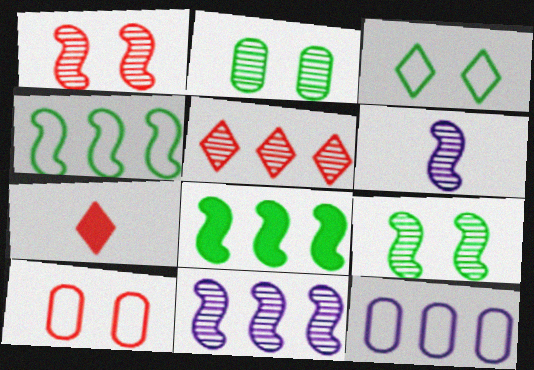[[2, 5, 6], 
[5, 8, 12], 
[7, 9, 12]]